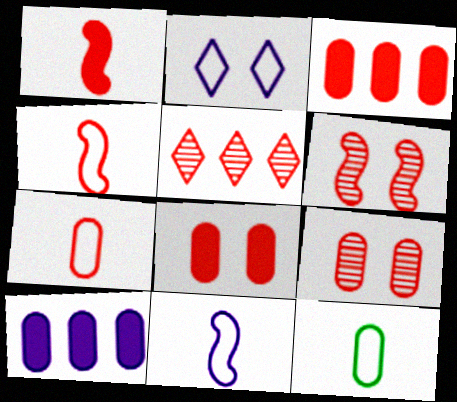[[3, 7, 9], 
[4, 5, 8], 
[9, 10, 12]]